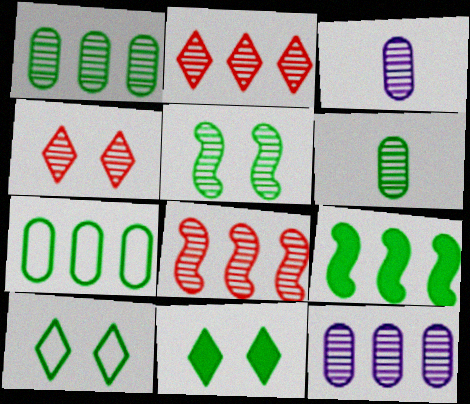[[2, 3, 5], 
[6, 9, 10]]